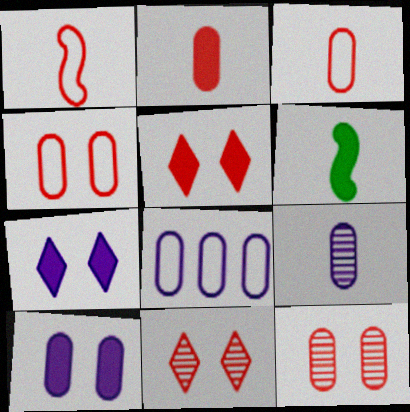[[6, 8, 11], 
[8, 9, 10]]